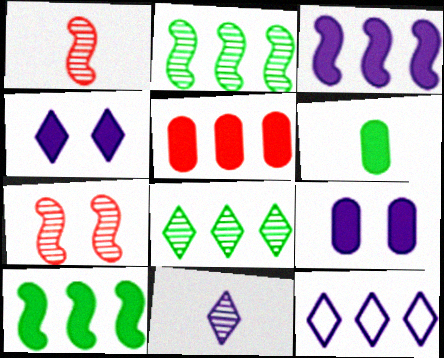[[2, 5, 12], 
[4, 11, 12], 
[5, 6, 9], 
[6, 7, 12]]